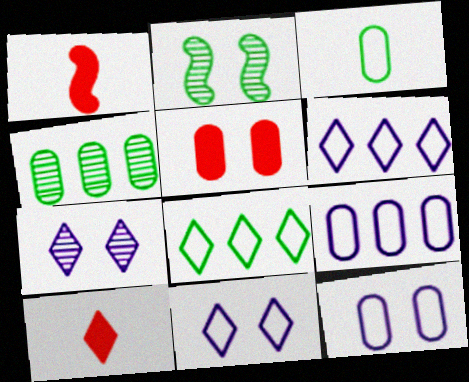[[1, 4, 11], 
[2, 5, 11], 
[2, 9, 10], 
[7, 8, 10]]